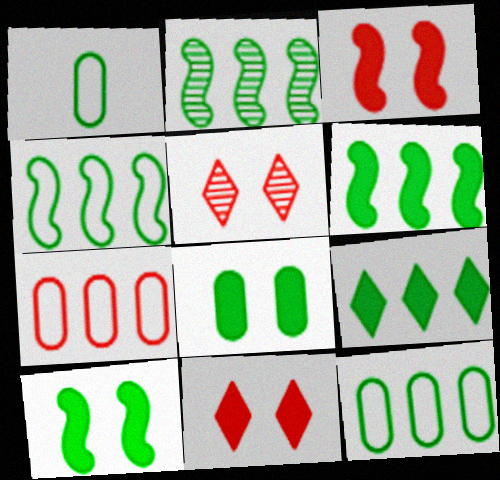[[2, 4, 6], 
[2, 9, 12]]